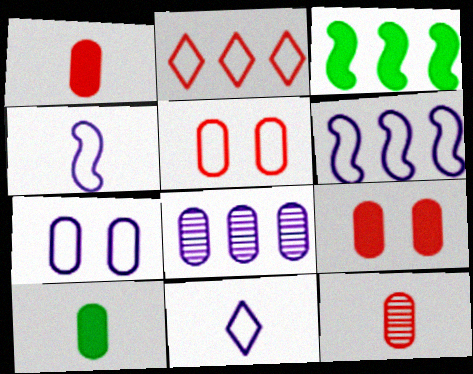[[2, 3, 8], 
[5, 8, 10], 
[6, 7, 11]]